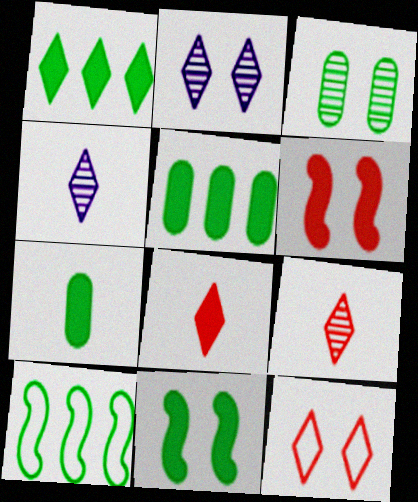[[1, 4, 12], 
[1, 7, 11]]